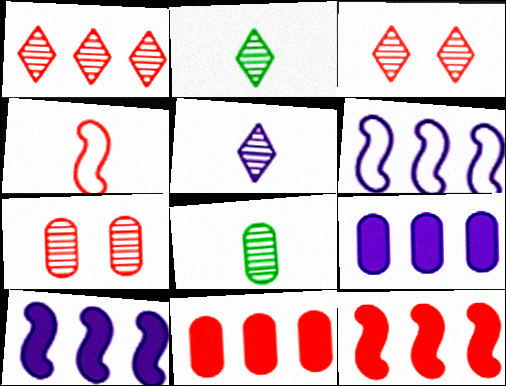[[3, 4, 11]]